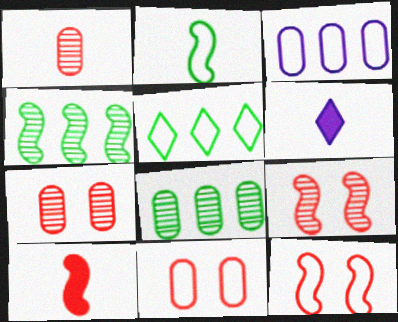[[1, 2, 6], 
[4, 6, 11], 
[6, 8, 12]]